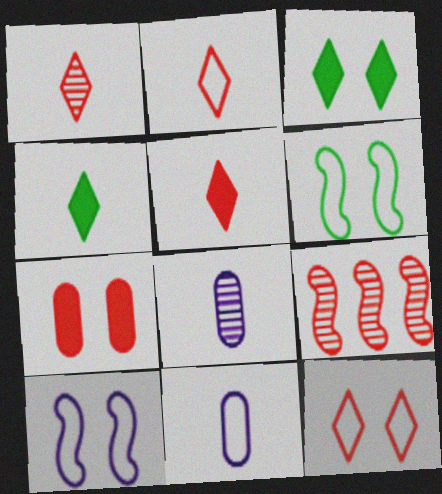[[1, 2, 5], 
[2, 7, 9], 
[3, 9, 11]]